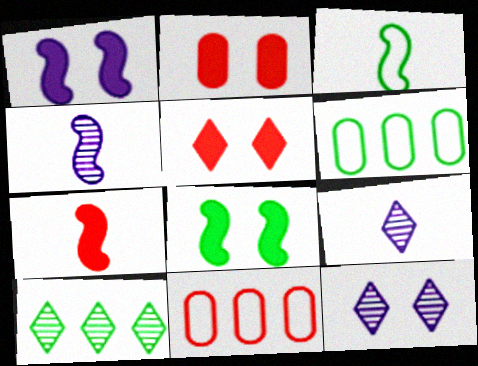[[3, 4, 7], 
[4, 5, 6], 
[6, 7, 12], 
[8, 9, 11]]